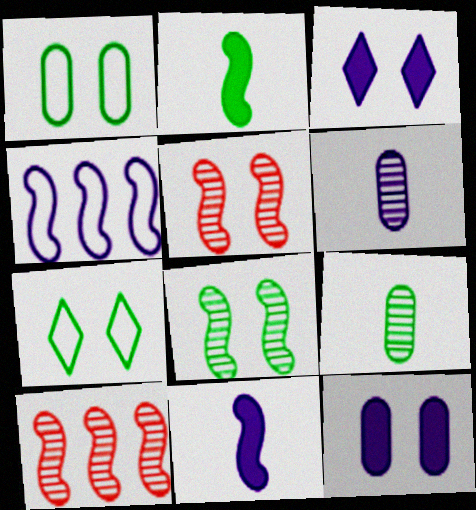[[1, 3, 5], 
[2, 4, 5], 
[3, 4, 6], 
[5, 7, 12]]